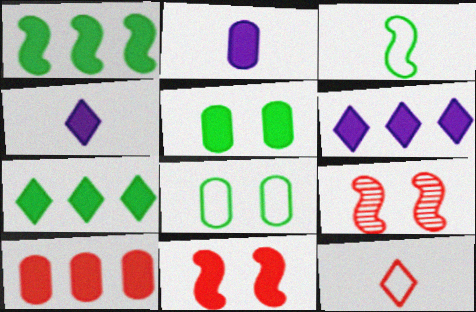[[1, 6, 10], 
[2, 5, 10], 
[2, 7, 11], 
[9, 10, 12]]